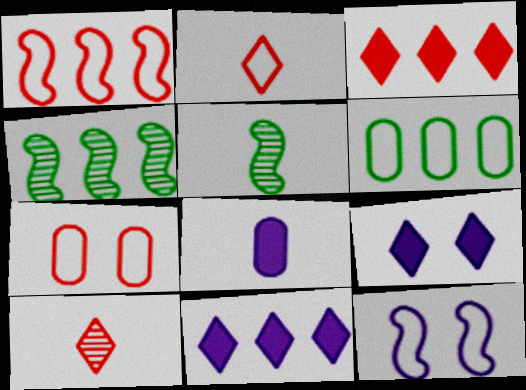[[1, 2, 7], 
[2, 5, 8], 
[2, 6, 12], 
[5, 7, 11]]